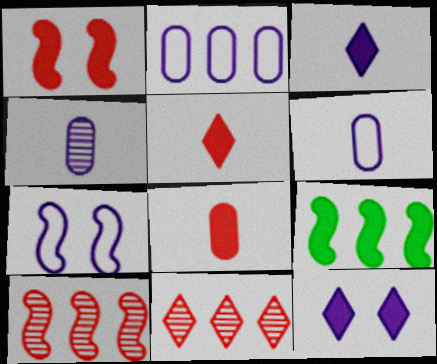[[2, 9, 11], 
[8, 9, 12]]